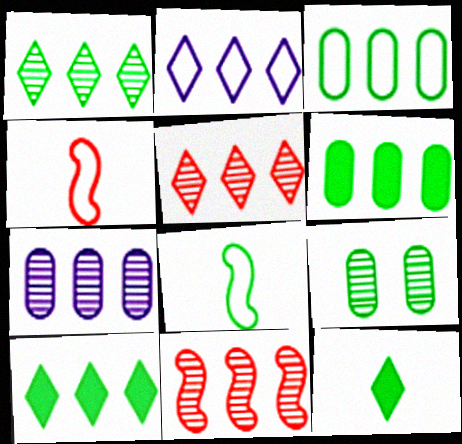[[1, 7, 11], 
[2, 5, 10], 
[2, 6, 11], 
[8, 9, 10]]